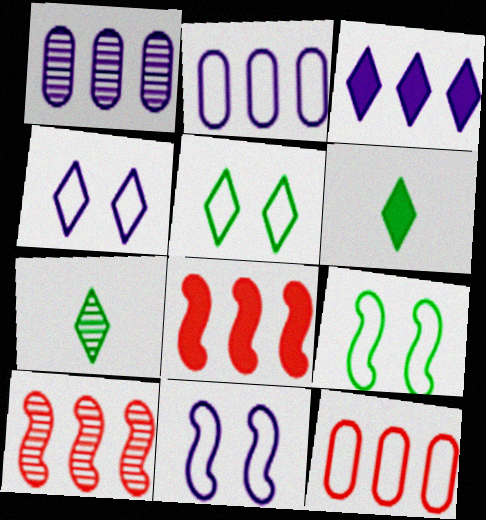[]